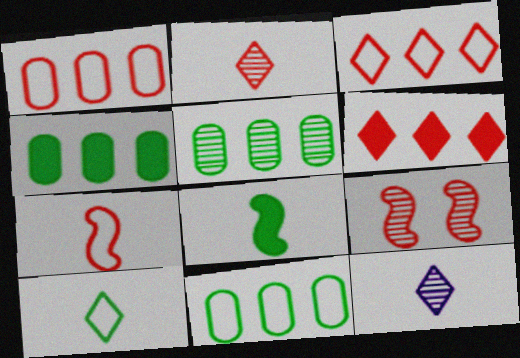[[4, 5, 11], 
[5, 9, 12]]